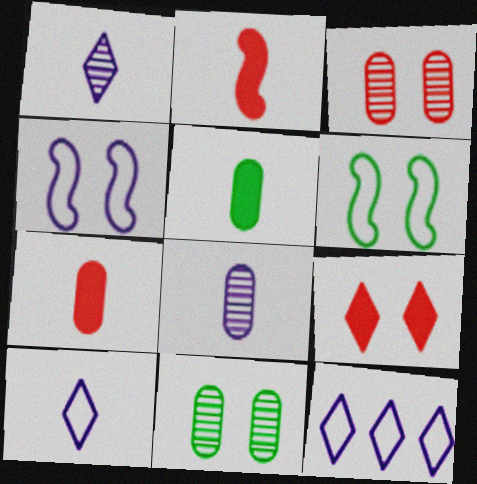[[2, 11, 12], 
[4, 9, 11]]